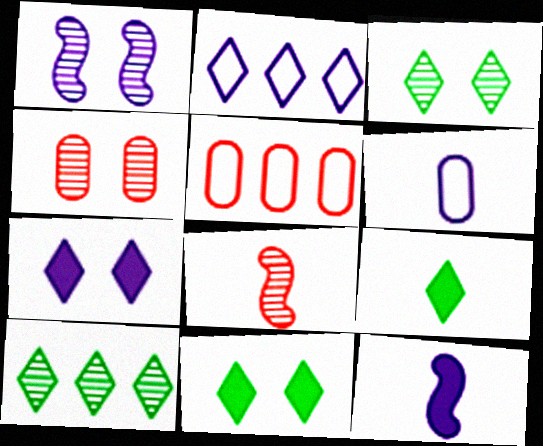[[1, 3, 4], 
[1, 5, 9], 
[3, 5, 12], 
[6, 8, 9]]